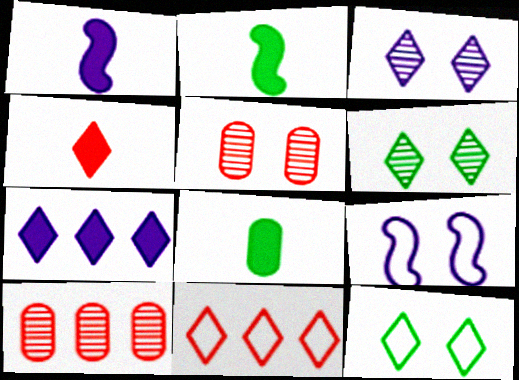[[1, 4, 8], 
[1, 10, 12]]